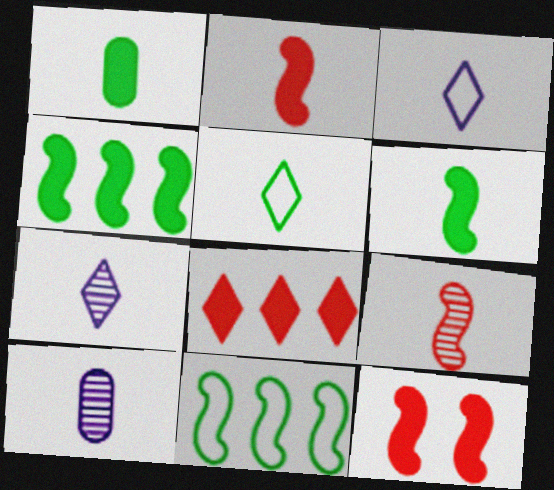[[1, 3, 9], 
[2, 5, 10]]